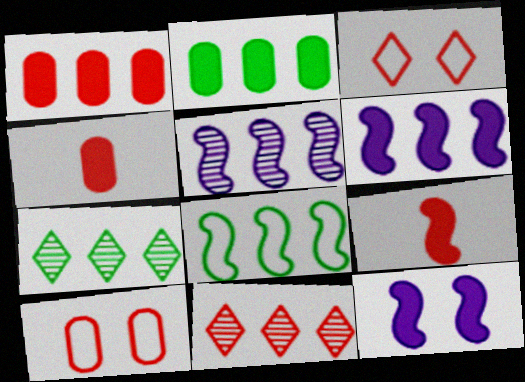[[2, 7, 8], 
[9, 10, 11]]